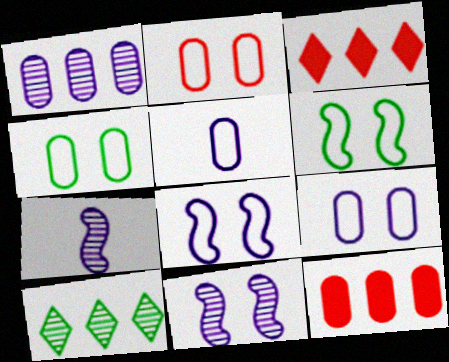[[2, 4, 9], 
[3, 4, 7]]